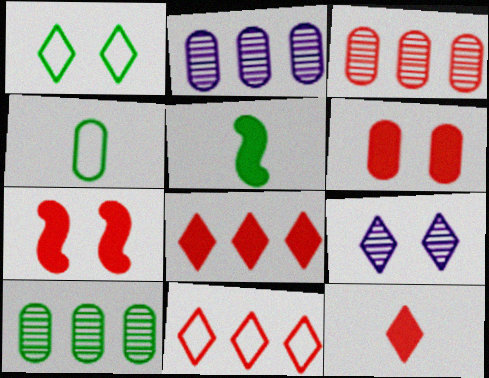[[1, 5, 10], 
[2, 3, 10], 
[2, 4, 6]]